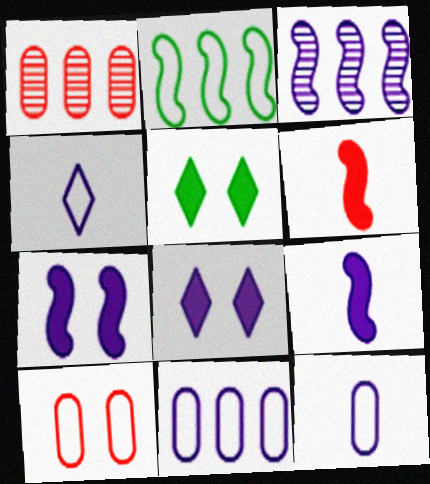[[2, 4, 10], 
[3, 8, 12]]